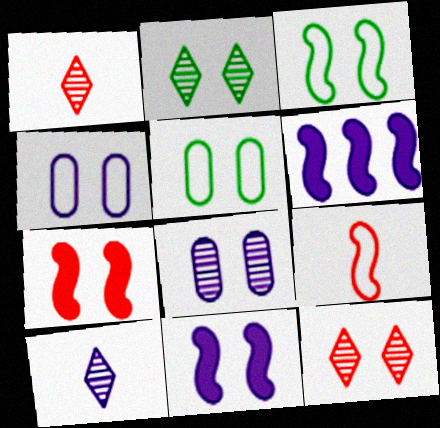[[1, 5, 6], 
[2, 4, 7], 
[4, 6, 10], 
[5, 11, 12]]